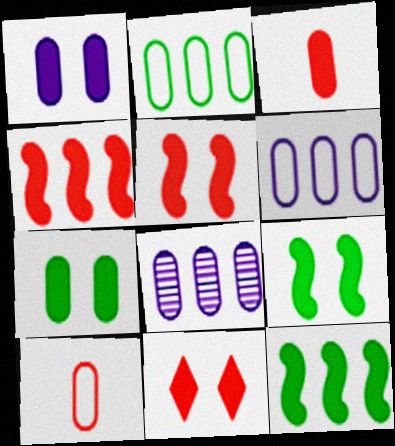[[1, 9, 11], 
[3, 4, 11], 
[7, 8, 10]]